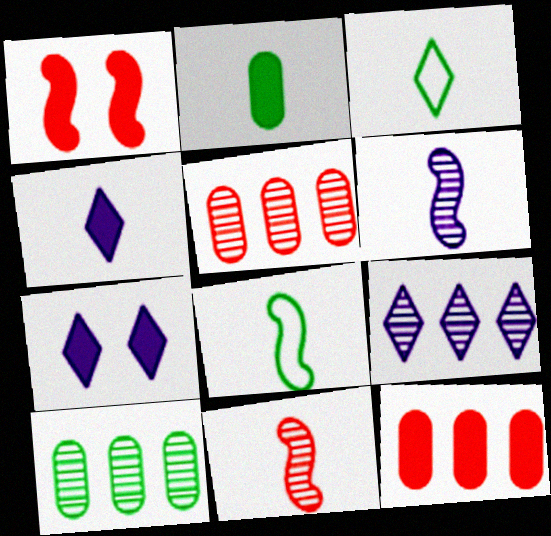[[5, 7, 8]]